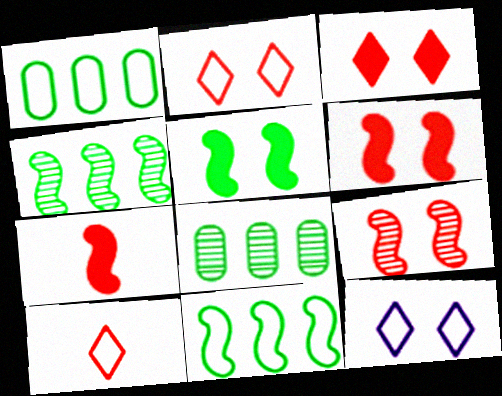[[7, 8, 12]]